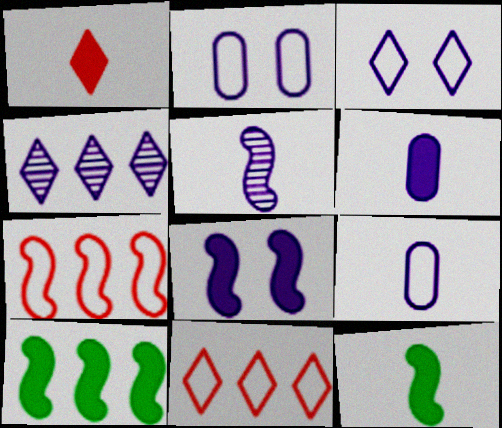[[1, 6, 12], 
[4, 8, 9]]